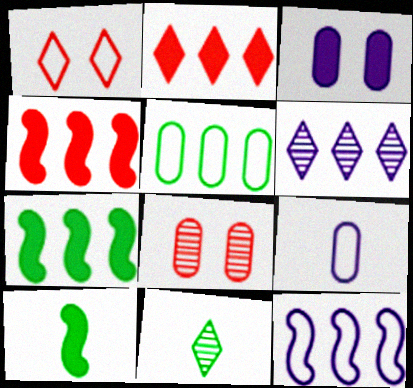[[2, 3, 10], 
[4, 5, 6]]